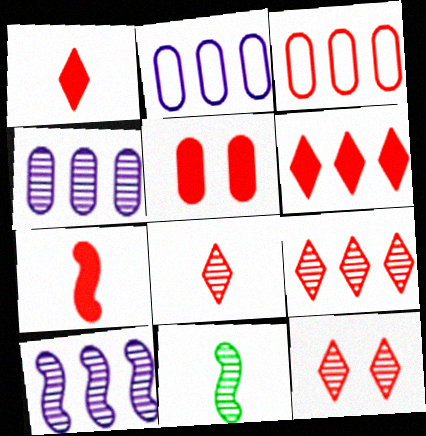[[3, 7, 12], 
[4, 11, 12], 
[5, 6, 7], 
[8, 9, 12]]